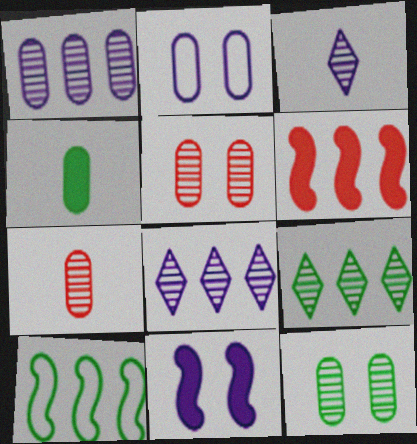[[1, 7, 12]]